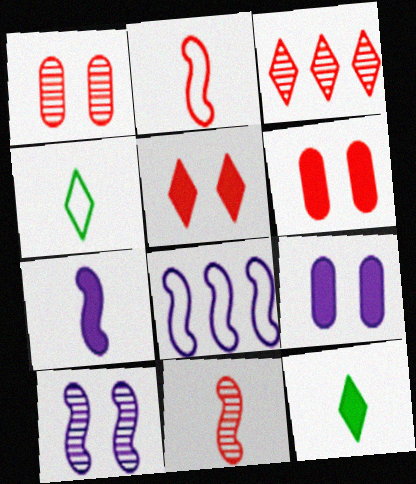[[1, 3, 11], 
[1, 8, 12], 
[2, 3, 6], 
[7, 8, 10]]